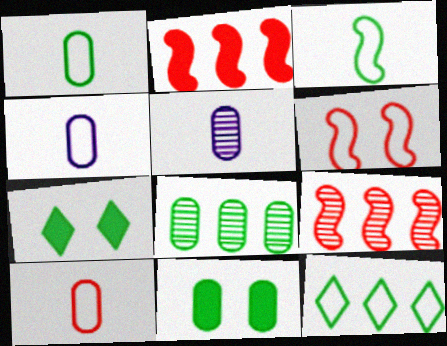[[1, 4, 10], 
[1, 8, 11], 
[3, 7, 8], 
[4, 6, 12], 
[4, 7, 9]]